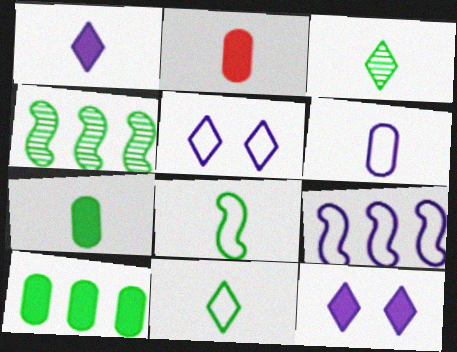[[2, 4, 5], 
[3, 7, 8], 
[5, 6, 9]]